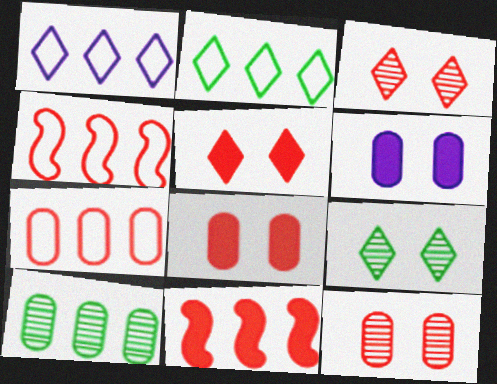[[1, 10, 11]]